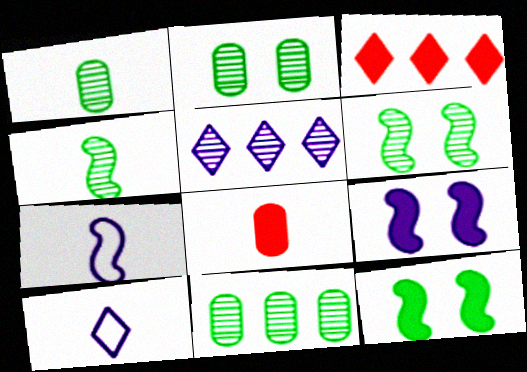[[1, 2, 11], 
[2, 3, 7], 
[4, 8, 10]]